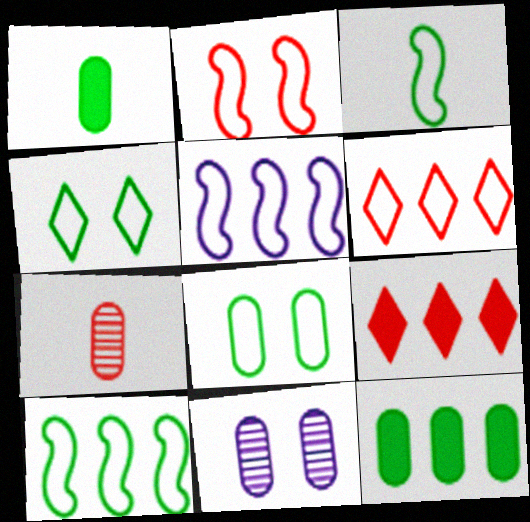[[2, 3, 5], 
[2, 7, 9], 
[3, 9, 11]]